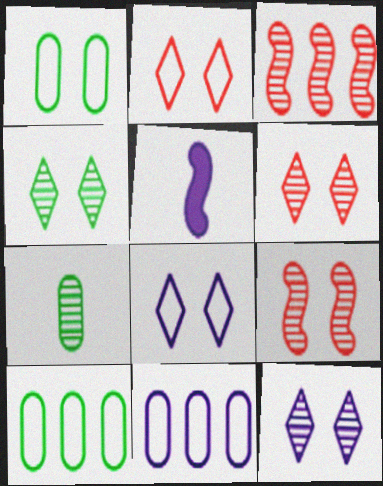[[3, 7, 12], 
[4, 6, 12], 
[5, 6, 10], 
[5, 11, 12]]